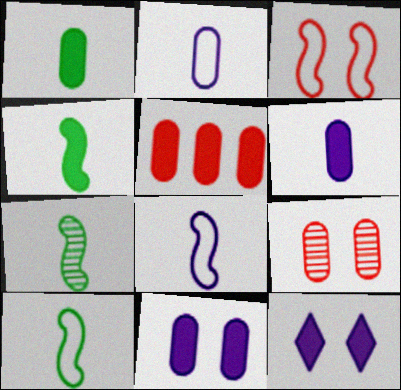[[1, 5, 11], 
[4, 5, 12], 
[4, 7, 10]]